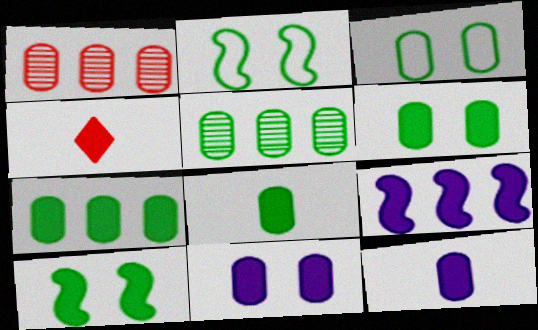[[1, 3, 12], 
[3, 5, 8], 
[4, 6, 9], 
[6, 7, 8]]